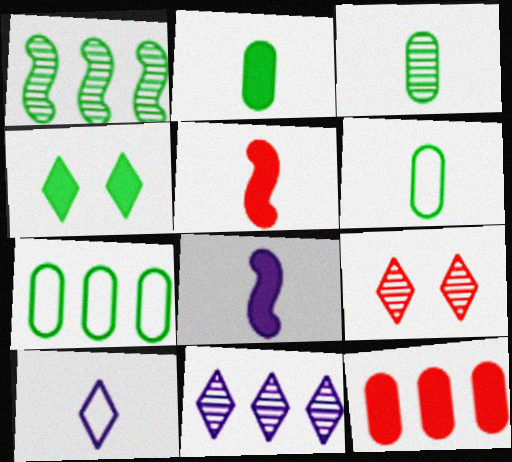[[1, 4, 6], 
[2, 3, 6], 
[3, 5, 10], 
[4, 8, 12], 
[7, 8, 9]]